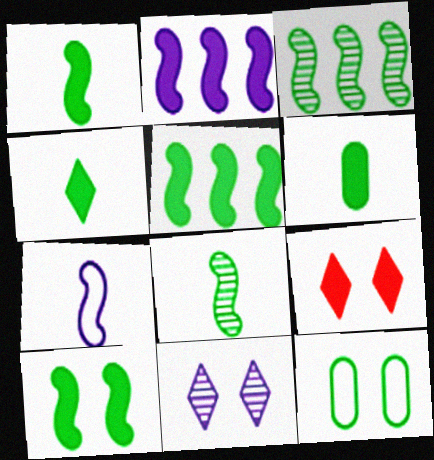[[1, 4, 6], 
[1, 5, 10], 
[2, 6, 9], 
[3, 4, 12]]